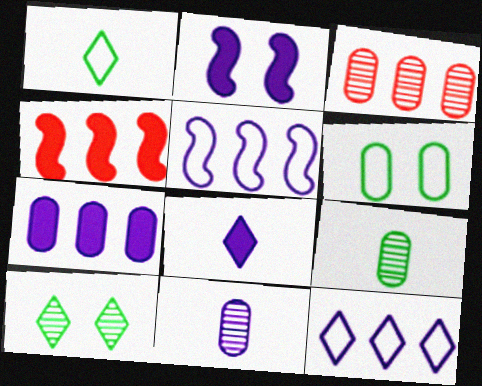[[1, 2, 3], 
[2, 7, 8], 
[2, 11, 12]]